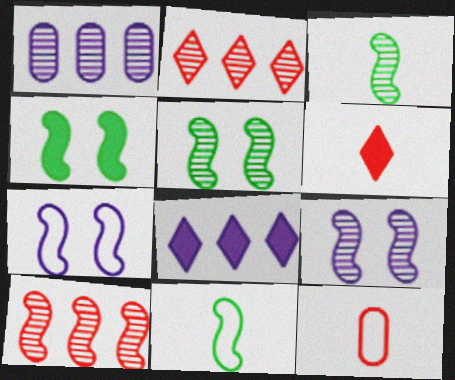[[3, 9, 10], 
[5, 8, 12]]